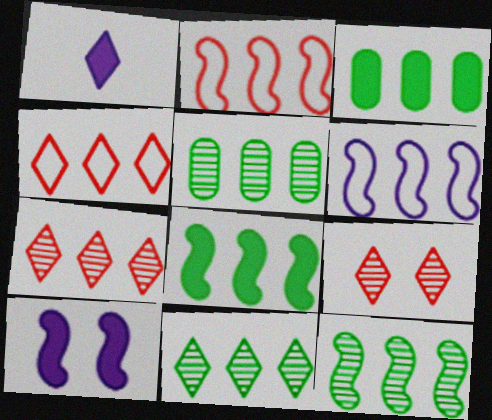[[3, 6, 7], 
[5, 11, 12]]